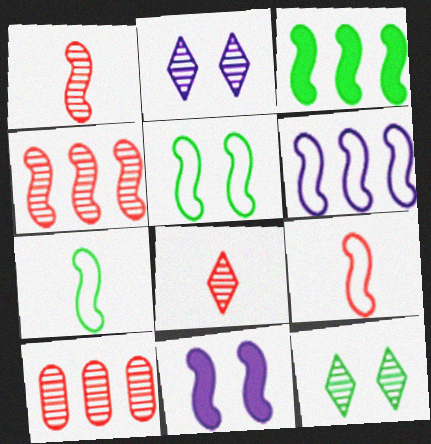[[3, 4, 6], 
[4, 7, 11], 
[5, 6, 9]]